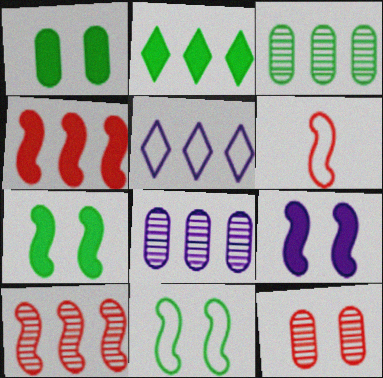[[3, 4, 5]]